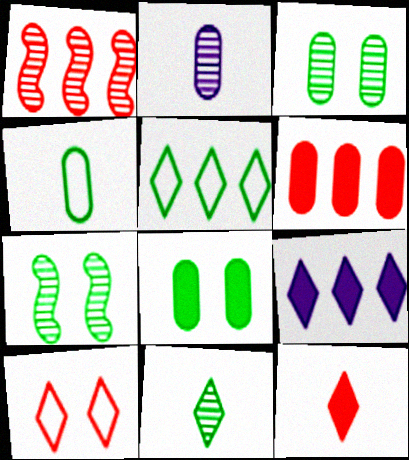[[9, 10, 11]]